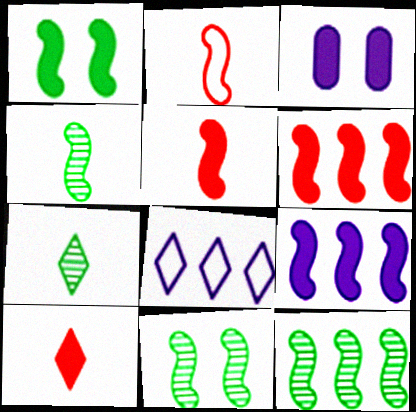[[1, 5, 9], 
[2, 9, 11], 
[4, 11, 12]]